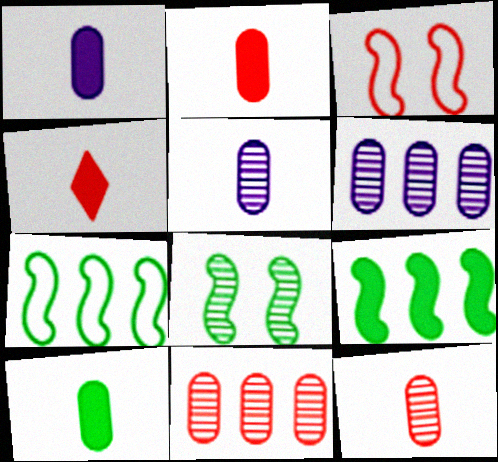[[1, 2, 10], 
[3, 4, 11]]